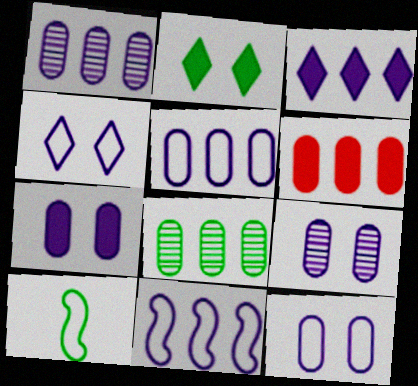[[1, 3, 11], 
[2, 8, 10], 
[5, 6, 8], 
[7, 9, 12]]